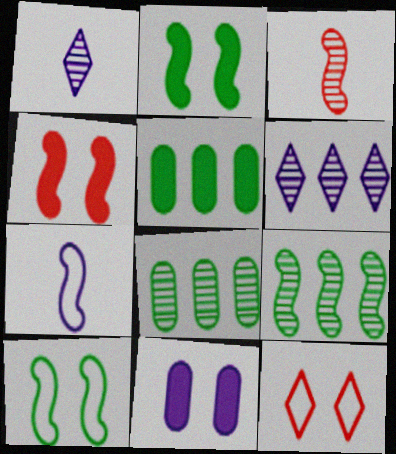[[4, 7, 9], 
[6, 7, 11]]